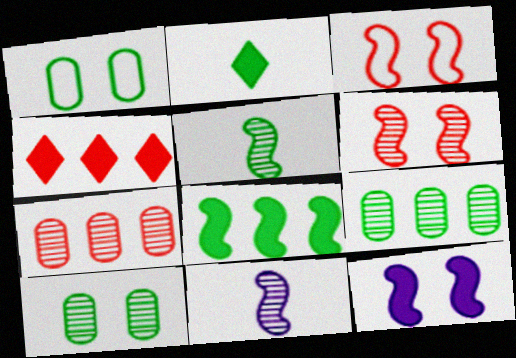[[1, 4, 11], 
[3, 8, 11]]